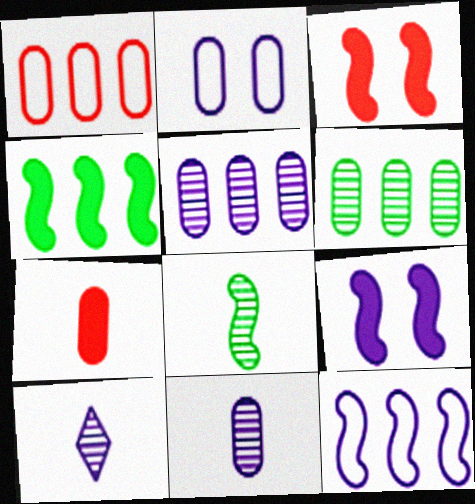[[2, 6, 7], 
[3, 8, 12]]